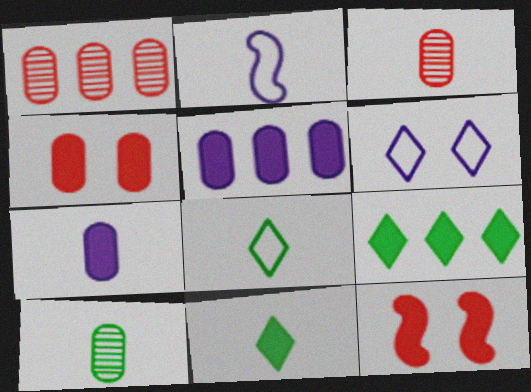[[2, 3, 11], 
[5, 11, 12], 
[7, 9, 12]]